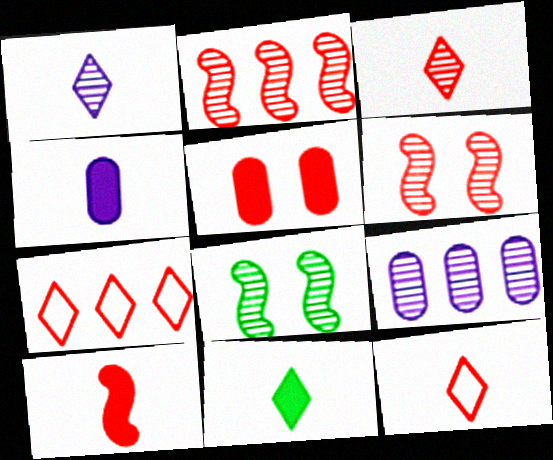[[1, 11, 12], 
[2, 5, 12], 
[3, 8, 9], 
[4, 7, 8], 
[4, 10, 11]]